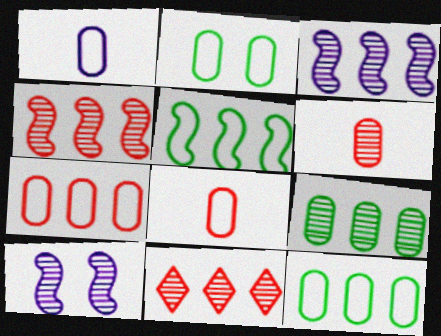[[1, 2, 7], 
[3, 9, 11]]